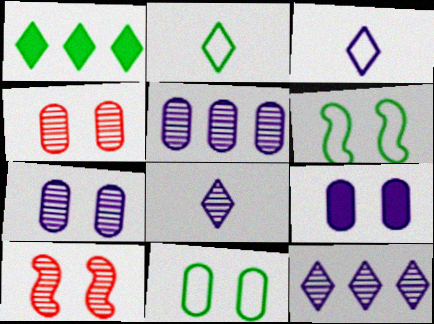[[4, 9, 11]]